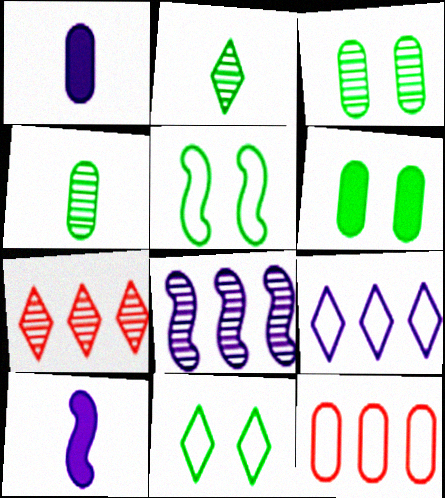[[1, 3, 12], 
[1, 5, 7]]